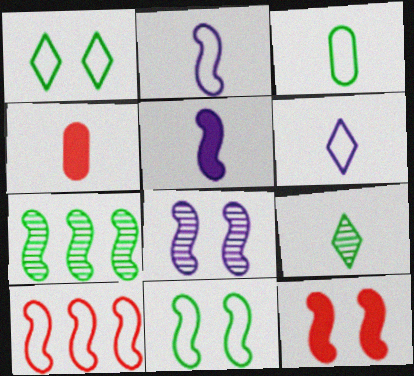[[2, 4, 9], 
[2, 7, 12], 
[2, 10, 11], 
[8, 11, 12]]